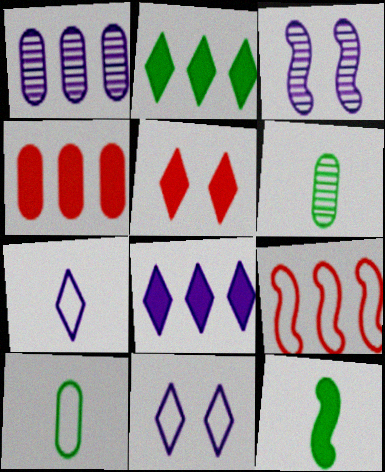[[1, 2, 9], 
[3, 9, 12], 
[9, 10, 11]]